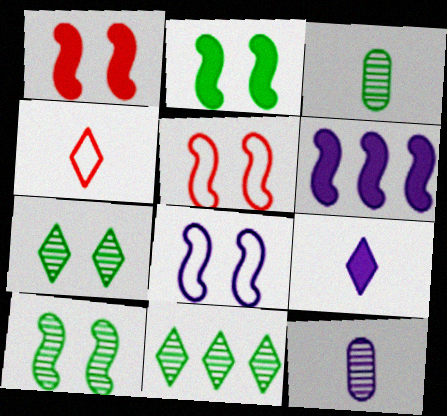[[1, 8, 10], 
[3, 10, 11]]